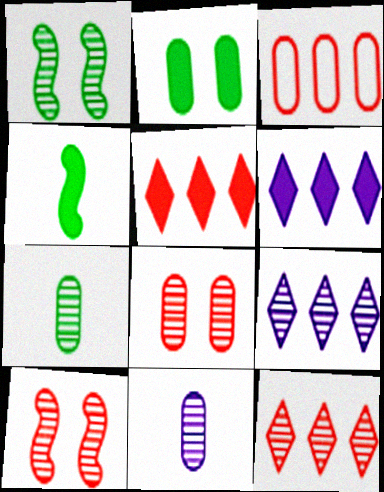[[1, 11, 12], 
[2, 3, 11], 
[7, 9, 10]]